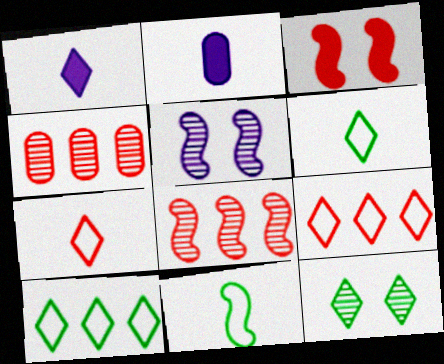[[1, 9, 12], 
[3, 4, 7]]